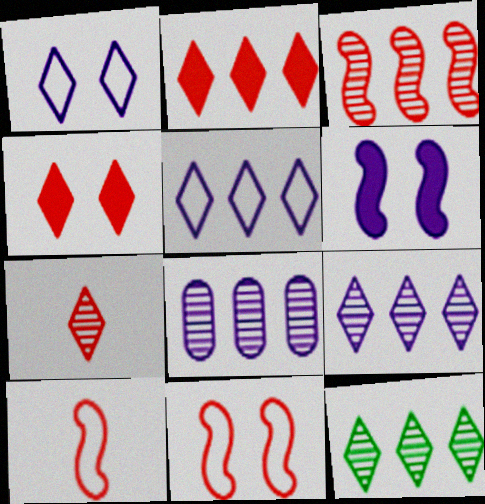[[2, 5, 12], 
[3, 8, 12]]